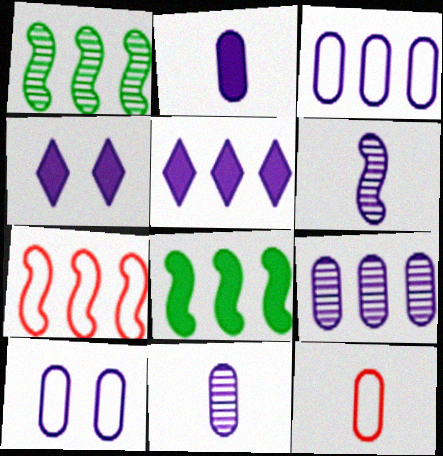[[1, 4, 12], 
[2, 9, 10], 
[3, 4, 6], 
[5, 6, 10]]